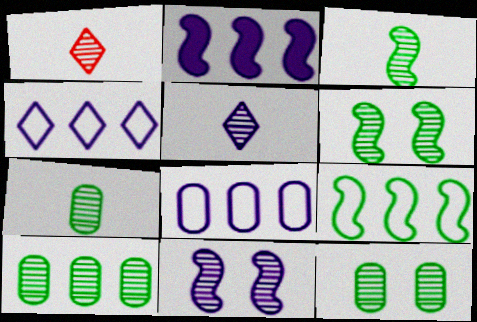[[1, 10, 11], 
[7, 10, 12]]